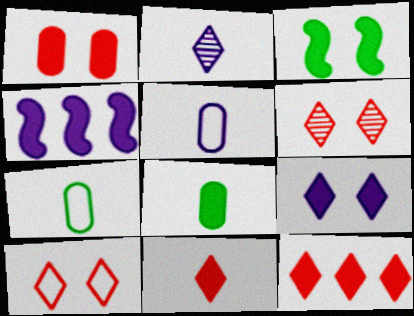[[1, 3, 9], 
[4, 6, 7]]